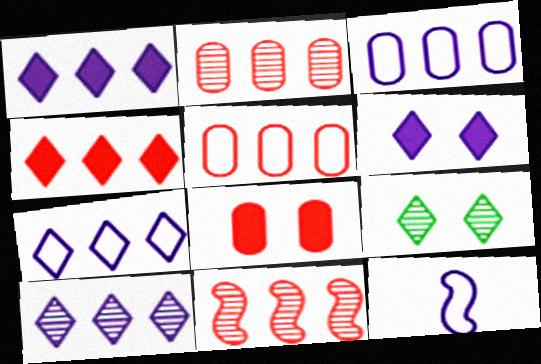[[1, 7, 10], 
[4, 5, 11]]